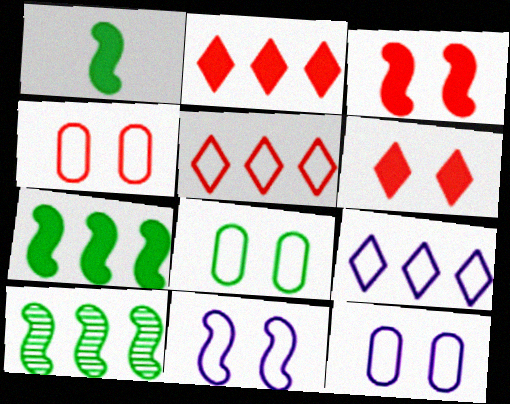[[4, 8, 12]]